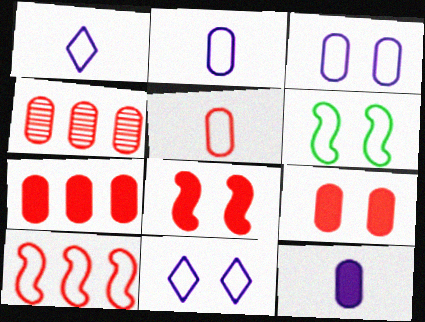[[4, 5, 9]]